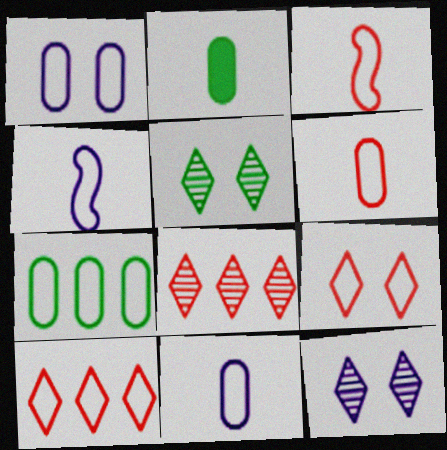[[1, 6, 7], 
[4, 7, 9]]